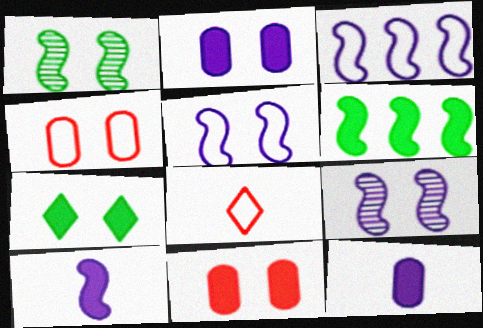[[3, 9, 10], 
[4, 7, 9]]